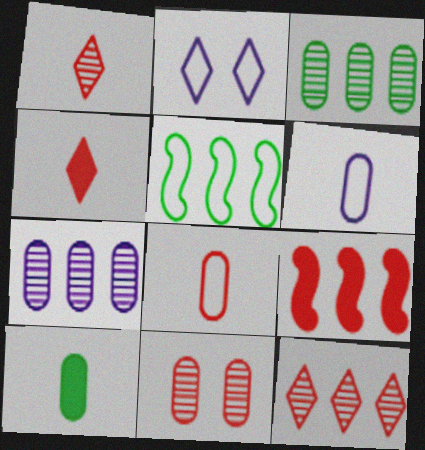[[2, 5, 8]]